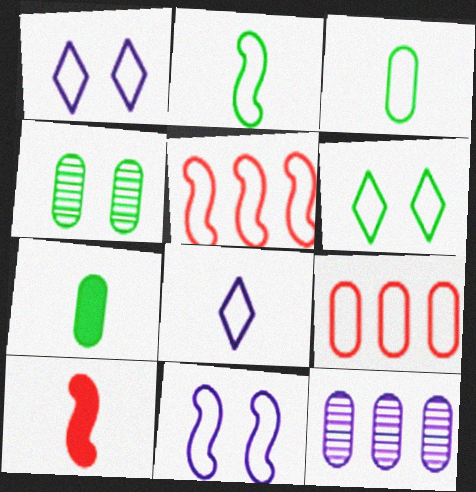[[1, 2, 9], 
[1, 3, 5], 
[2, 5, 11], 
[6, 10, 12]]